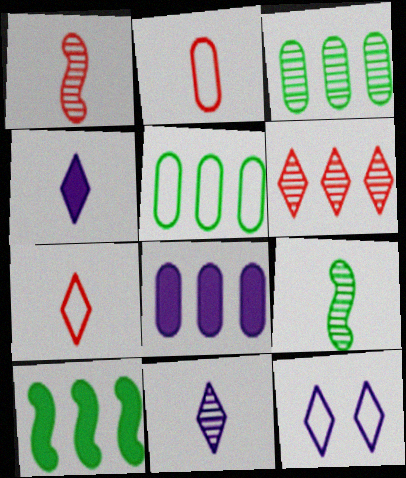[[2, 4, 9]]